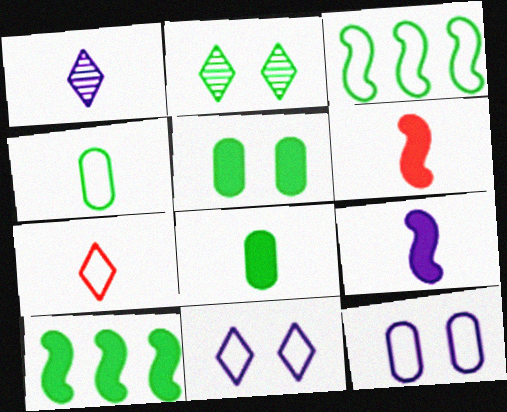[[1, 4, 6], 
[2, 3, 8], 
[2, 4, 10], 
[3, 7, 12]]